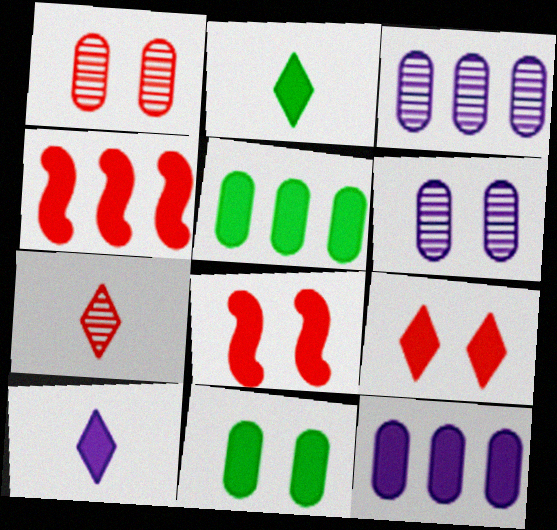[[2, 8, 12], 
[4, 10, 11], 
[5, 8, 10]]